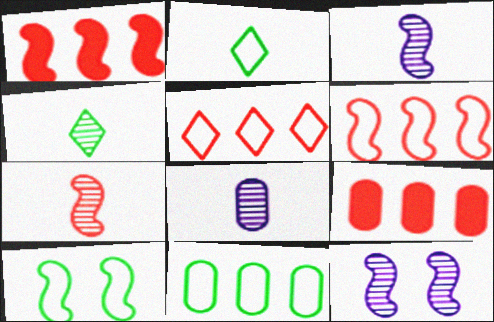[[1, 3, 10], 
[2, 9, 12], 
[2, 10, 11], 
[4, 7, 8]]